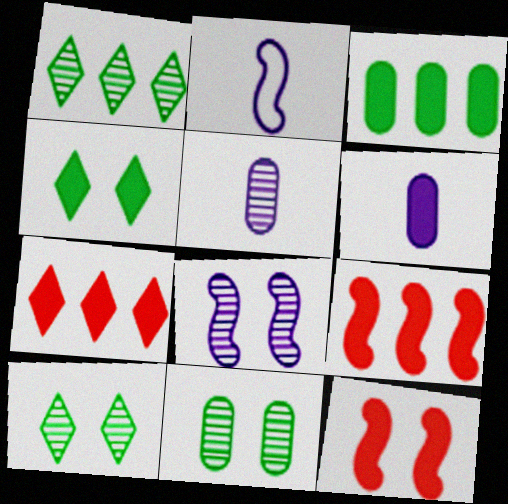[[2, 7, 11], 
[4, 6, 9]]